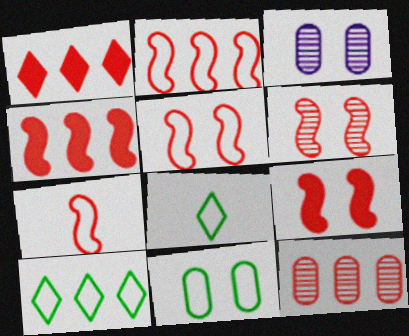[[1, 2, 12], 
[2, 5, 7], 
[3, 4, 8], 
[4, 6, 7], 
[5, 6, 9]]